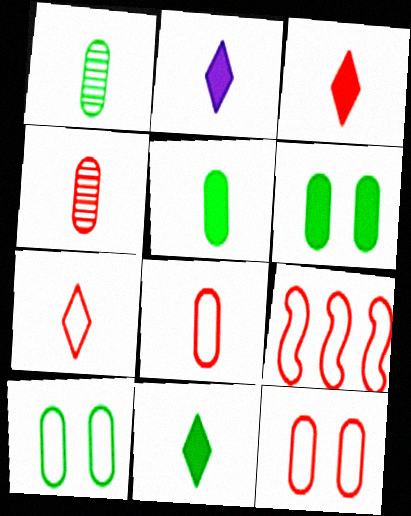[[2, 3, 11], 
[7, 9, 12]]